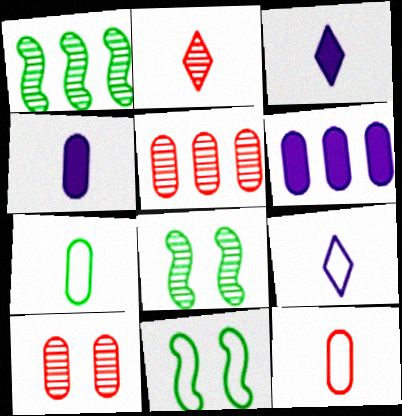[[2, 6, 11], 
[3, 5, 11], 
[6, 7, 10]]